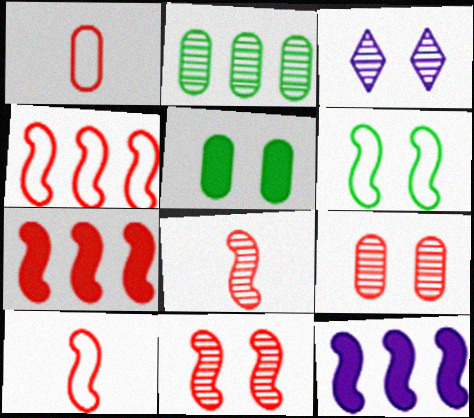[[2, 3, 8], 
[6, 8, 12], 
[7, 10, 11]]